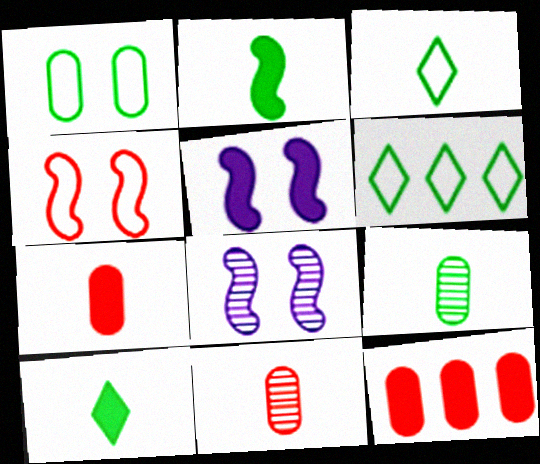[[2, 3, 9], 
[3, 8, 12], 
[5, 6, 11], 
[5, 10, 12], 
[6, 7, 8]]